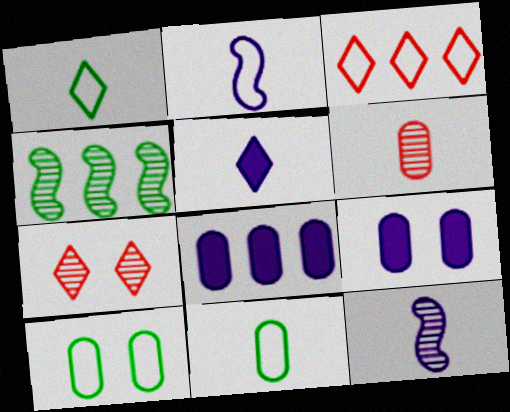[[2, 3, 10], 
[3, 4, 8], 
[6, 8, 10]]